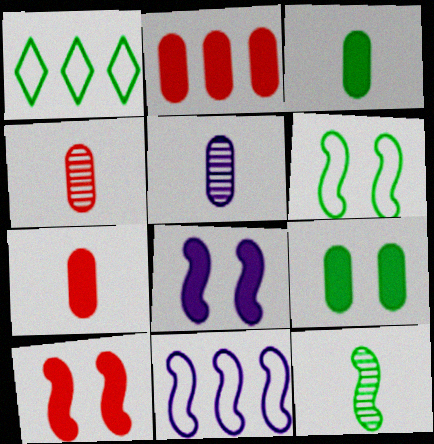[[1, 4, 8], 
[1, 5, 10], 
[1, 9, 12], 
[10, 11, 12]]